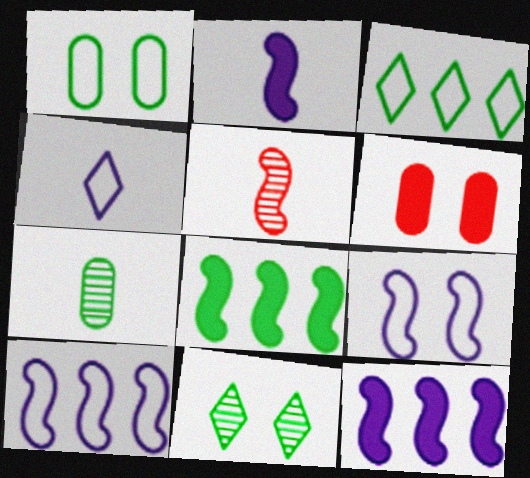[[5, 8, 9], 
[6, 9, 11]]